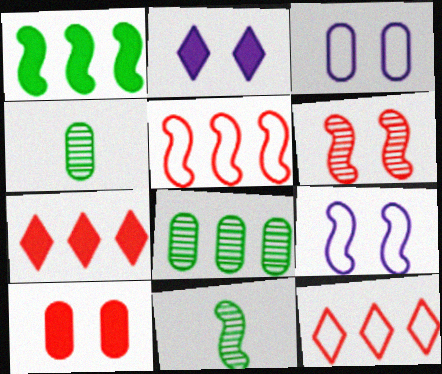[[2, 4, 5], 
[3, 7, 11], 
[4, 7, 9]]